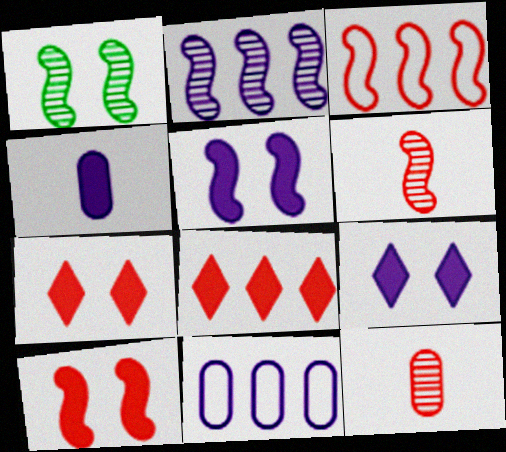[[1, 2, 6], 
[3, 6, 10], 
[3, 7, 12]]